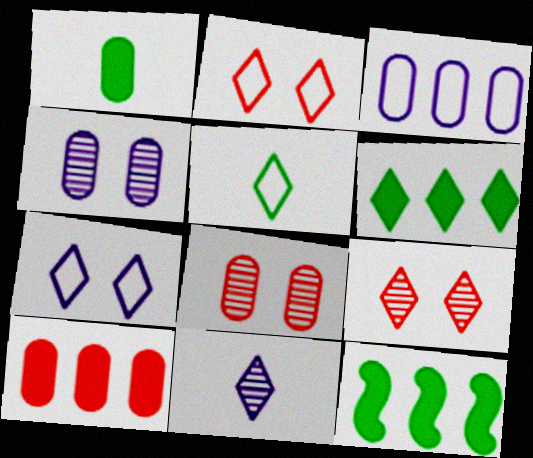[[1, 3, 8], 
[2, 6, 11]]